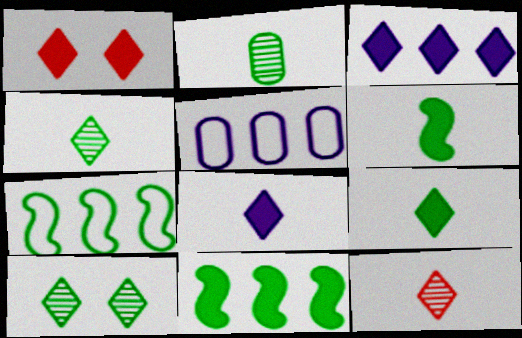[[1, 3, 9]]